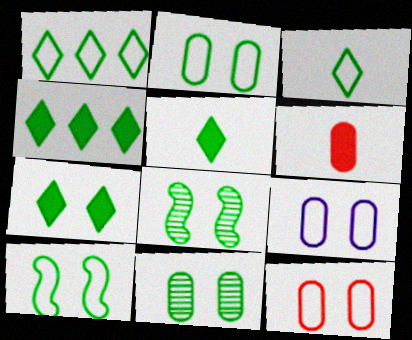[[2, 7, 8], 
[2, 9, 12], 
[4, 5, 7], 
[7, 10, 11]]